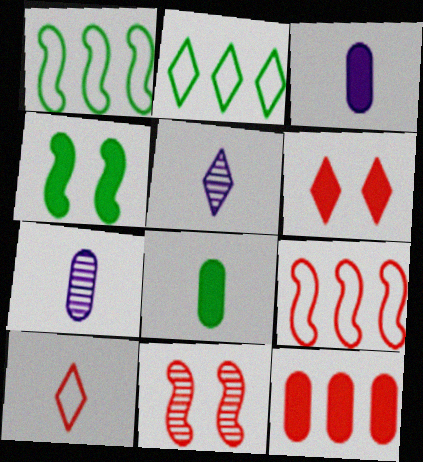[[1, 6, 7], 
[2, 3, 11], 
[2, 5, 6], 
[10, 11, 12]]